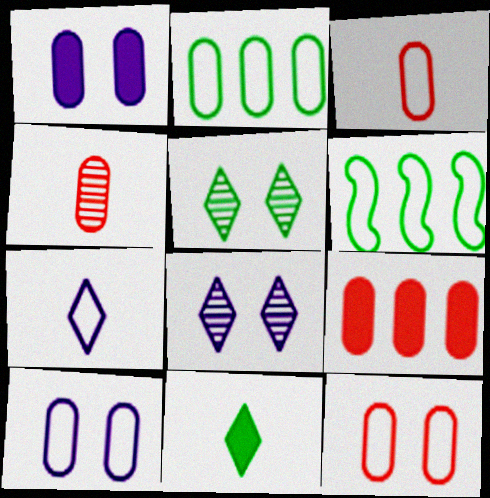[[1, 2, 4], 
[2, 3, 10], 
[4, 9, 12], 
[6, 7, 12]]